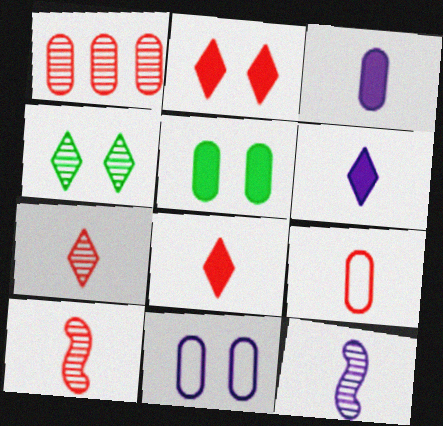[[1, 4, 12], 
[8, 9, 10]]